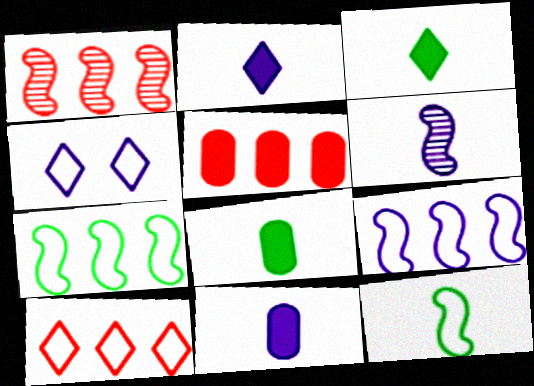[[1, 4, 8], 
[1, 5, 10]]